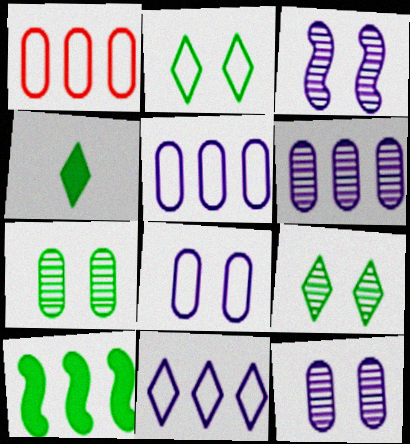[[1, 3, 4]]